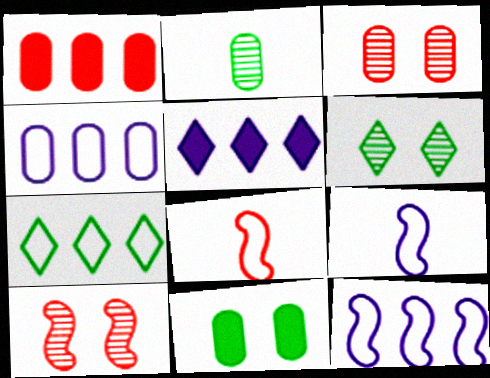[[1, 6, 9]]